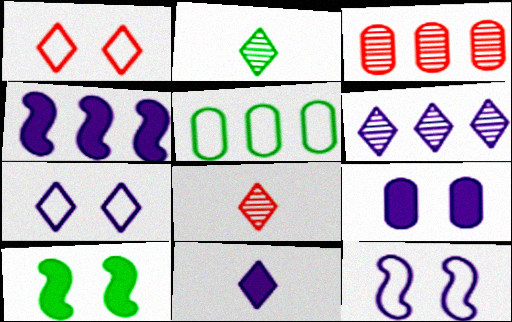[[2, 5, 10], 
[4, 9, 11], 
[6, 7, 11]]